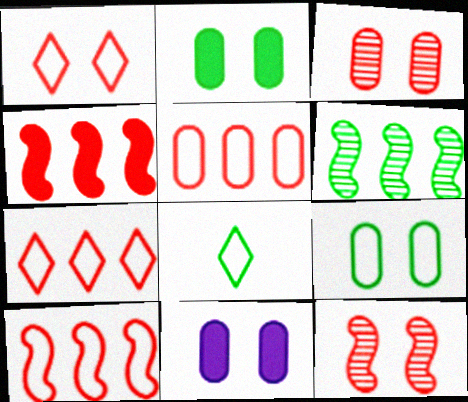[[2, 6, 8], 
[3, 9, 11], 
[5, 7, 10]]